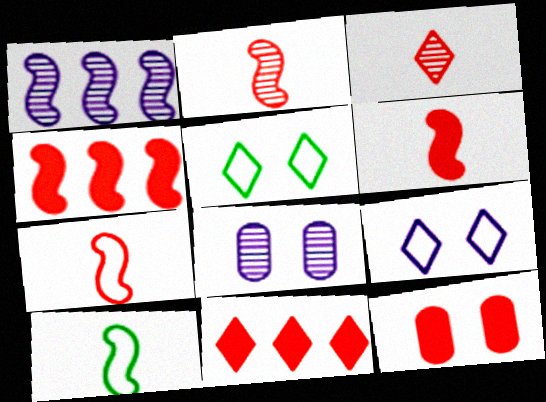[[2, 6, 7], 
[6, 11, 12], 
[8, 10, 11]]